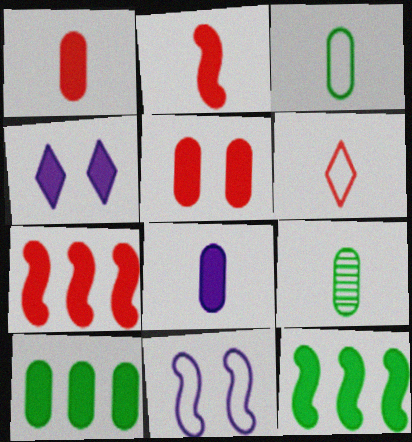[[1, 4, 12], 
[2, 4, 10], 
[5, 8, 10]]